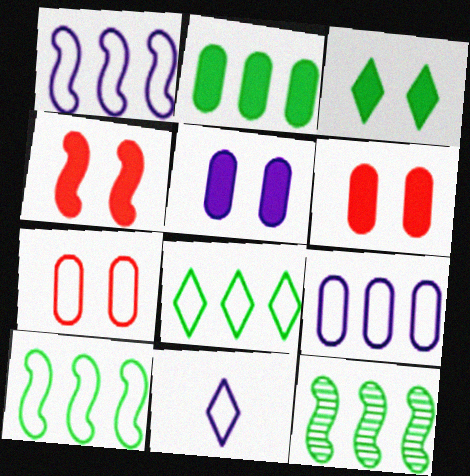[[2, 8, 12], 
[3, 4, 5], 
[6, 11, 12], 
[7, 10, 11]]